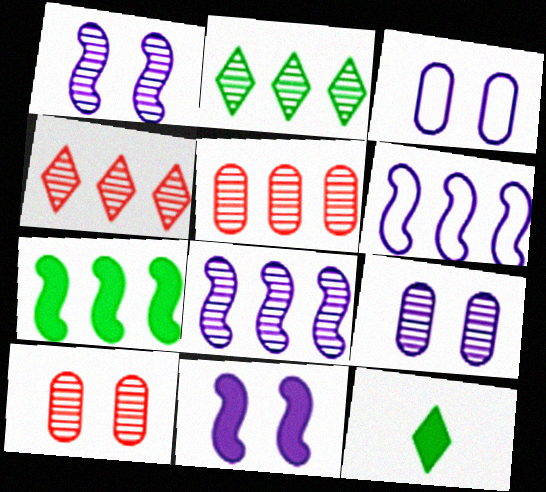[[2, 5, 8], 
[6, 10, 12]]